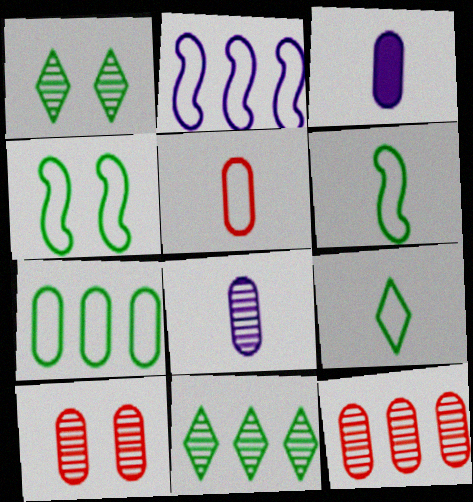[[3, 7, 10], 
[4, 7, 9]]